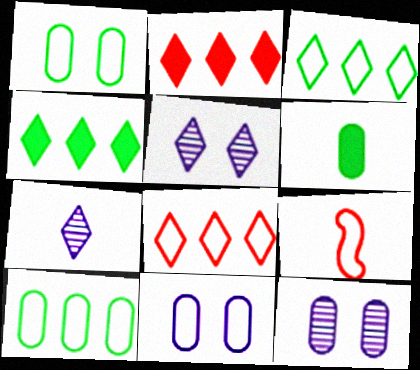[[3, 9, 11], 
[4, 9, 12], 
[6, 7, 9]]